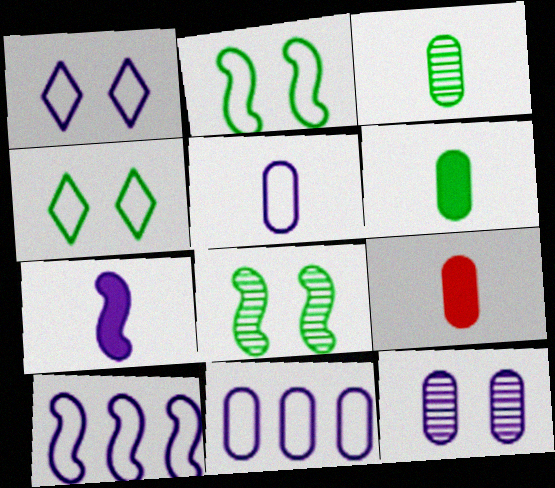[[1, 5, 10], 
[3, 5, 9]]